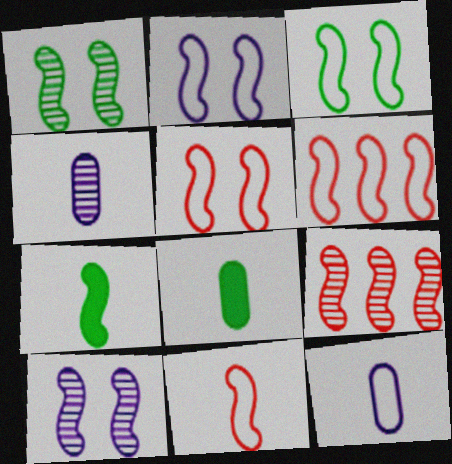[[2, 3, 5], 
[2, 7, 9], 
[5, 6, 11], 
[6, 7, 10]]